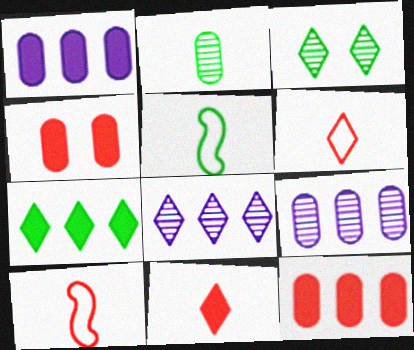[[1, 3, 10], 
[4, 5, 8]]